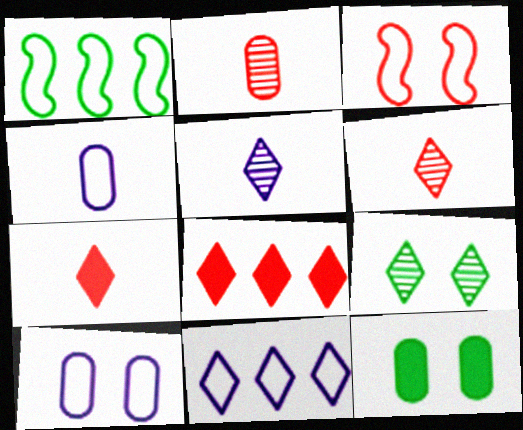[[2, 3, 8], 
[7, 9, 11]]